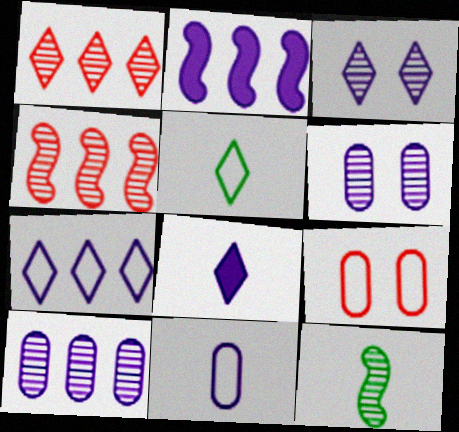[[1, 6, 12], 
[2, 3, 11], 
[2, 7, 10], 
[3, 7, 8]]